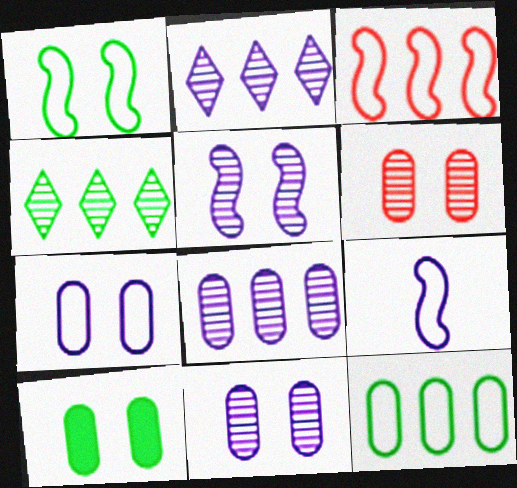[[1, 3, 9], 
[6, 7, 10]]